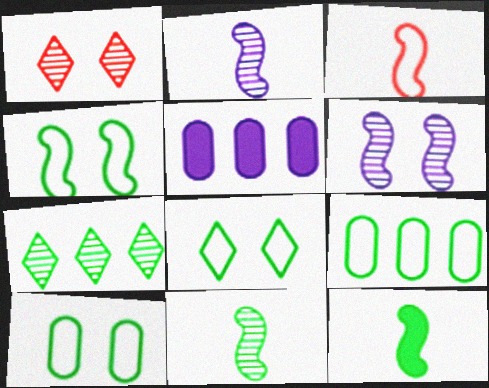[[2, 3, 12], 
[4, 8, 10], 
[7, 10, 12]]